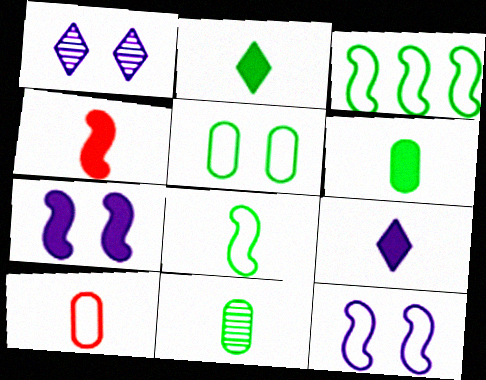[[2, 8, 11], 
[4, 6, 9]]